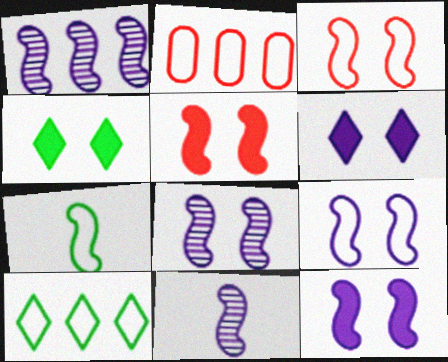[[1, 5, 7], 
[1, 8, 11], 
[2, 4, 11], 
[8, 9, 12]]